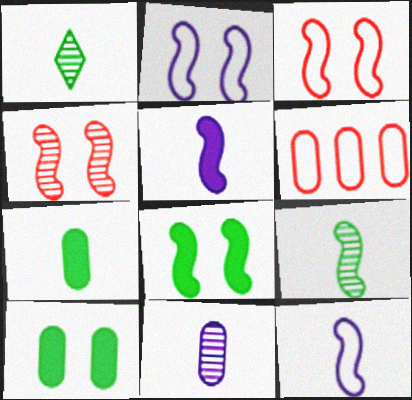[[2, 4, 8], 
[6, 10, 11]]